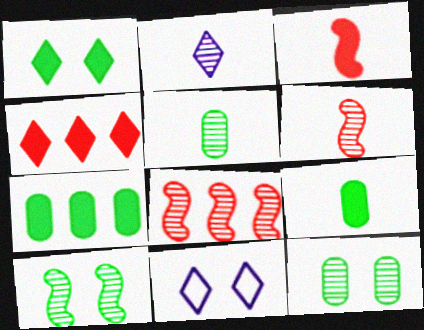[[2, 5, 6], 
[2, 8, 12], 
[6, 7, 11], 
[8, 9, 11]]